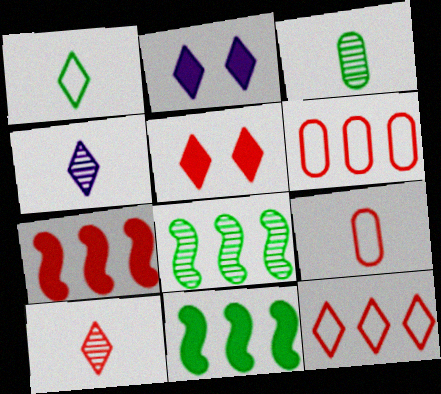[[2, 8, 9], 
[5, 10, 12]]